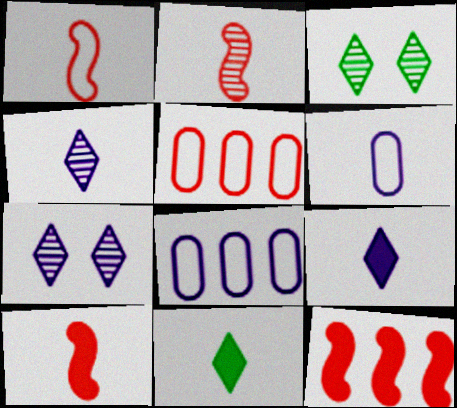[[1, 2, 10], 
[2, 6, 11], 
[3, 6, 12], 
[3, 8, 10]]